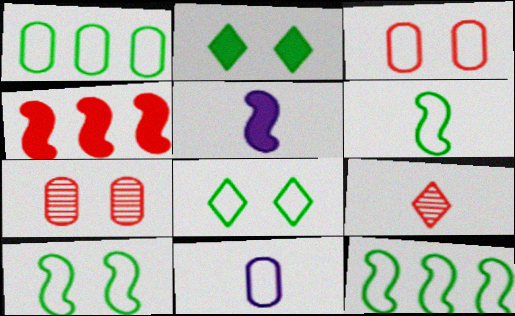[[1, 3, 11], 
[1, 6, 8], 
[3, 4, 9], 
[6, 10, 12]]